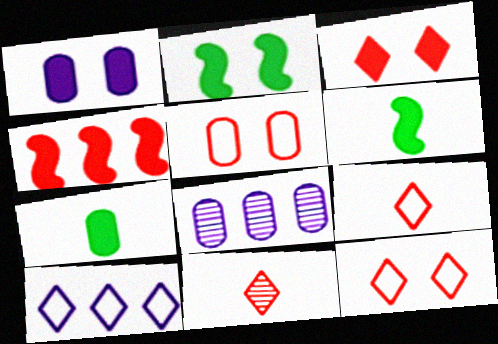[[1, 2, 3], 
[2, 8, 9], 
[4, 5, 11], 
[5, 7, 8], 
[6, 8, 12]]